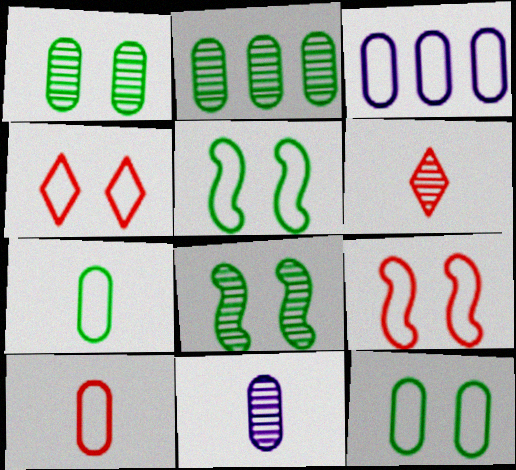[[3, 10, 12]]